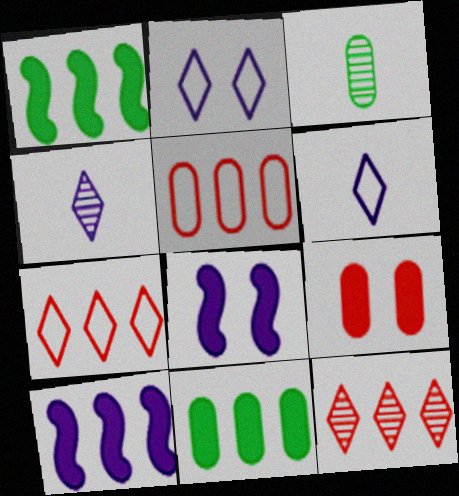[[3, 7, 8]]